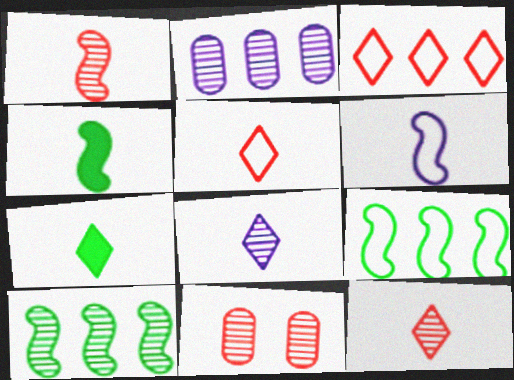[[1, 4, 6], 
[5, 7, 8], 
[8, 10, 11]]